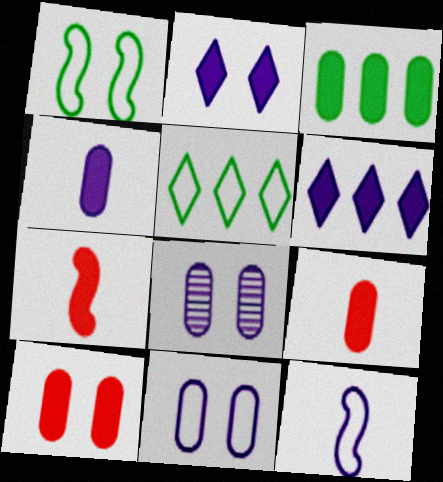[[2, 3, 7], 
[3, 4, 10], 
[5, 7, 8], 
[6, 8, 12]]